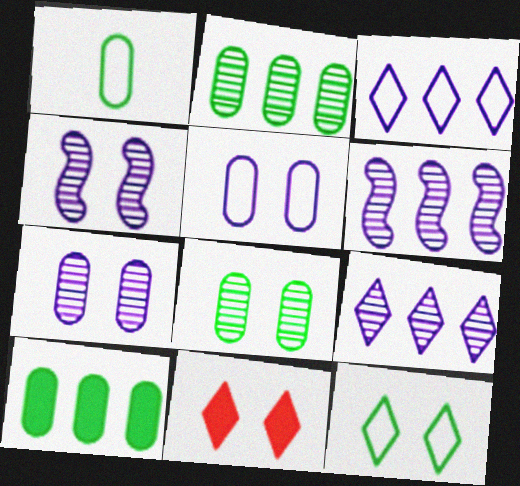[[1, 6, 11], 
[1, 8, 10]]